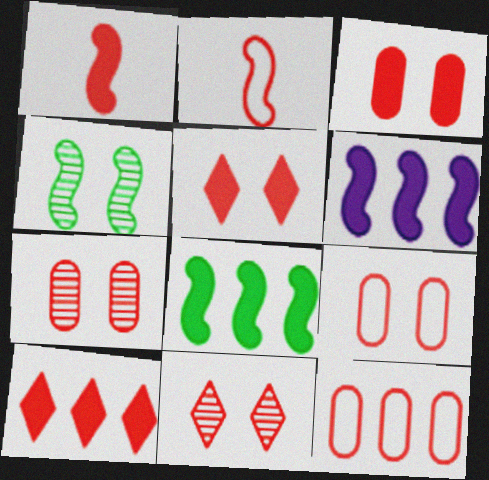[[1, 3, 10], 
[1, 11, 12], 
[2, 4, 6], 
[2, 7, 10], 
[3, 7, 9]]